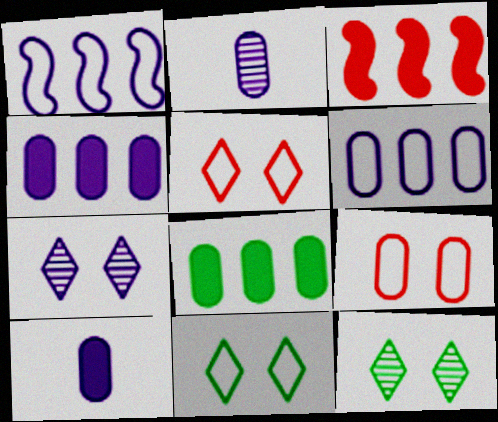[[1, 7, 10], 
[2, 3, 11], 
[2, 8, 9]]